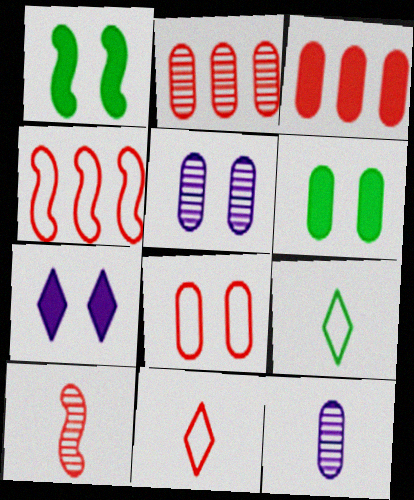[[4, 8, 11], 
[5, 6, 8]]